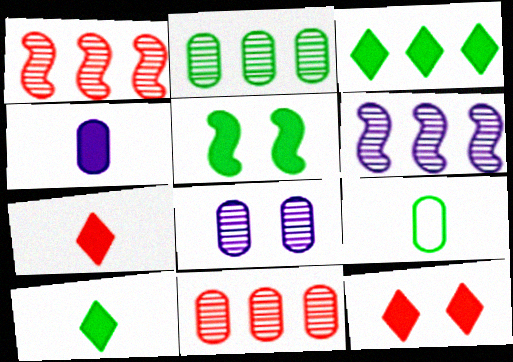[[6, 9, 12]]